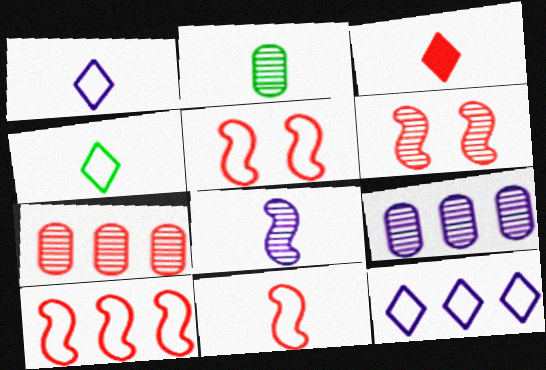[[3, 5, 7], 
[5, 10, 11]]